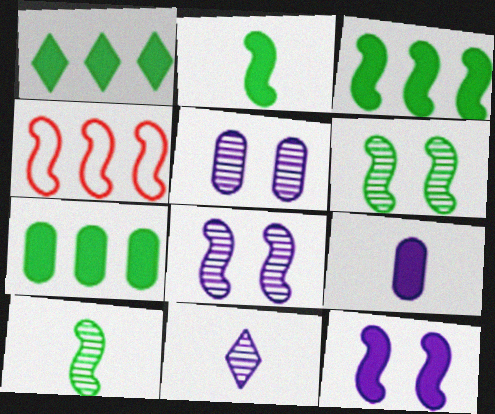[[1, 3, 7], 
[2, 4, 8], 
[4, 10, 12]]